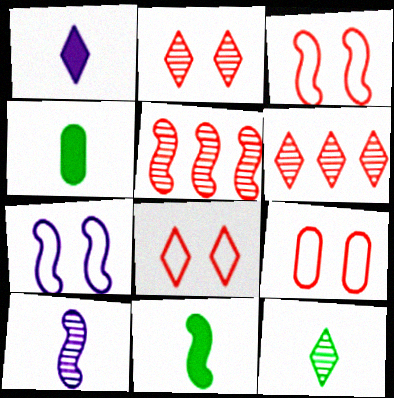[[3, 8, 9], 
[4, 6, 7], 
[5, 7, 11]]